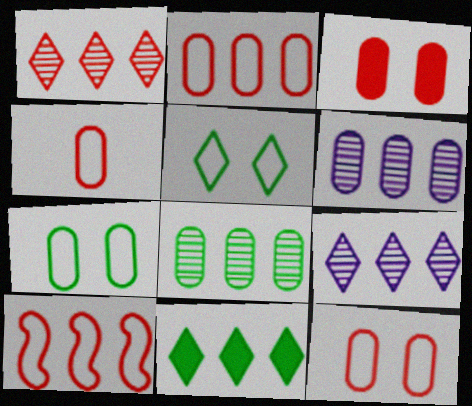[[2, 4, 12], 
[6, 10, 11]]